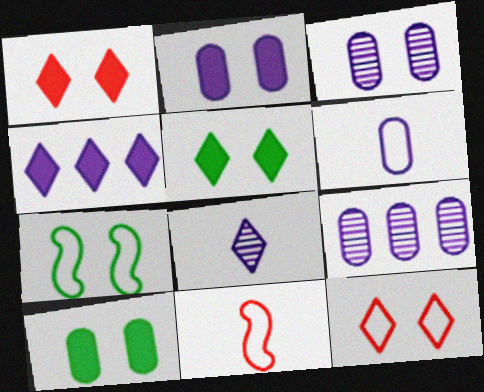[[1, 3, 7], 
[2, 6, 9], 
[5, 9, 11]]